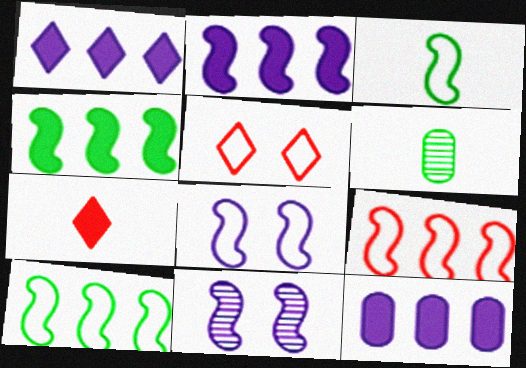[[1, 2, 12], 
[2, 5, 6], 
[3, 8, 9]]